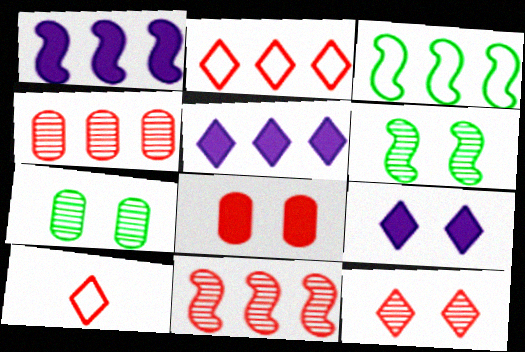[[1, 3, 11], 
[1, 7, 10], 
[3, 4, 5], 
[8, 10, 11]]